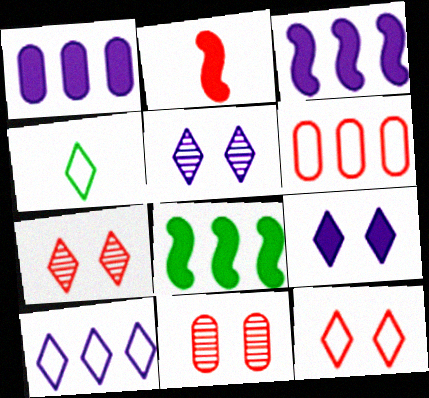[[2, 6, 7], 
[3, 4, 11], 
[4, 10, 12]]